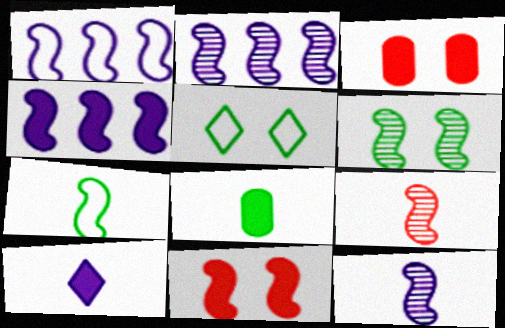[[1, 2, 4], 
[2, 6, 9], 
[2, 7, 11]]